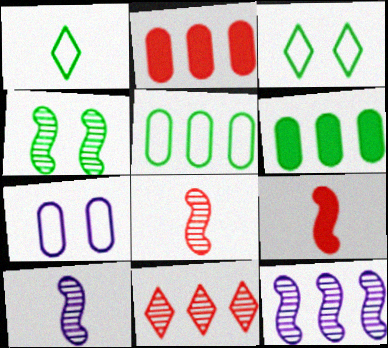[[1, 4, 6], 
[2, 3, 10], 
[4, 8, 12]]